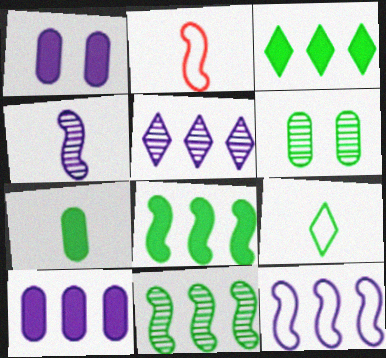[[5, 10, 12], 
[6, 8, 9]]